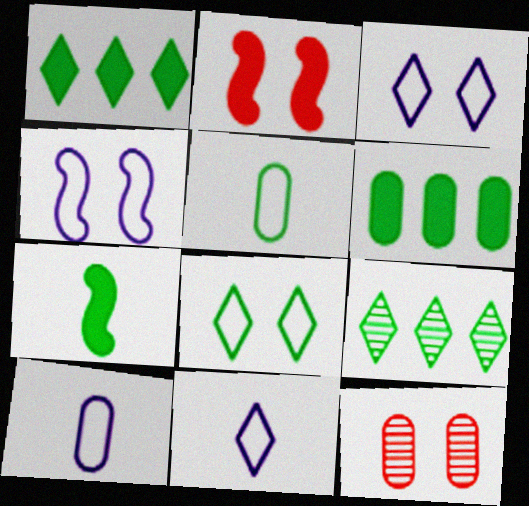[[2, 9, 10], 
[6, 10, 12]]